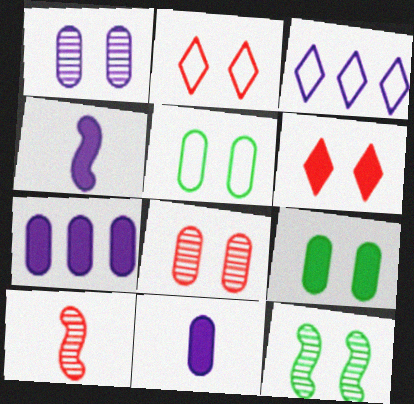[[1, 3, 4], 
[3, 9, 10]]